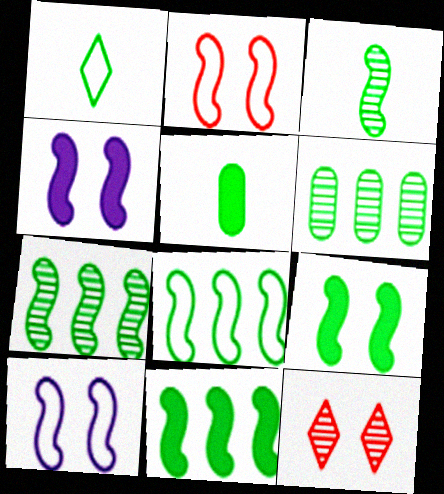[[1, 3, 5], 
[1, 6, 9], 
[3, 8, 9], 
[7, 8, 11]]